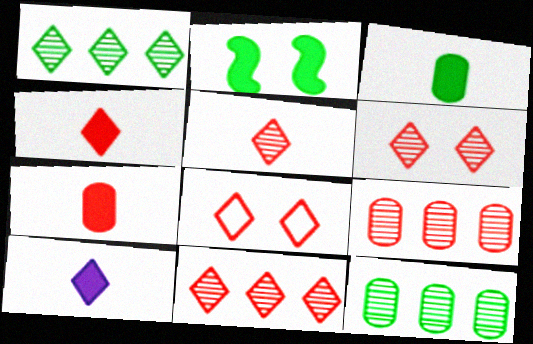[[1, 8, 10], 
[4, 8, 11], 
[5, 6, 11]]